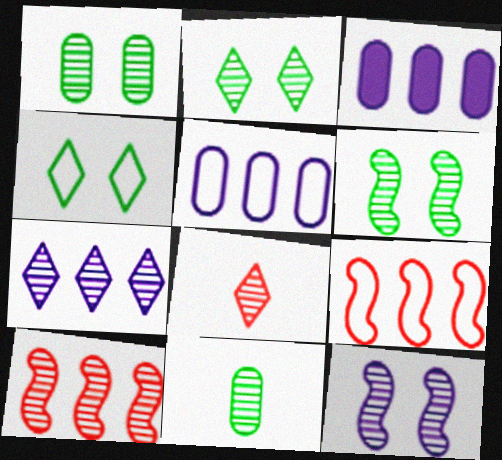[[1, 2, 6], 
[2, 7, 8]]